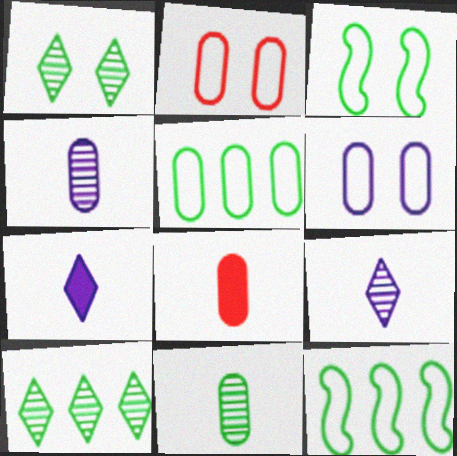[]